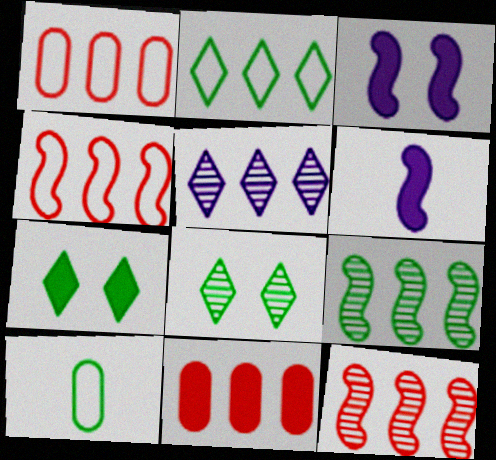[[1, 6, 8], 
[6, 7, 11], 
[7, 9, 10]]